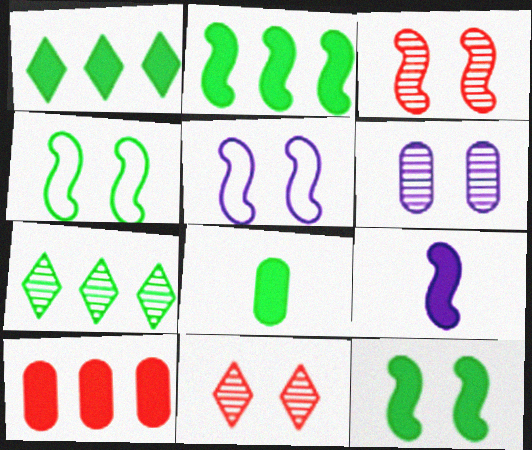[[1, 8, 12], 
[3, 5, 12], 
[4, 7, 8]]